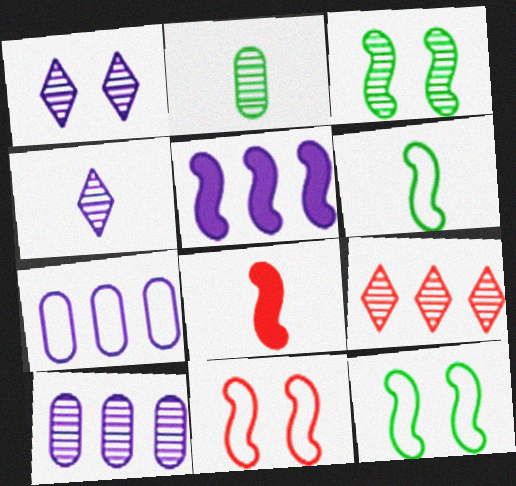[]